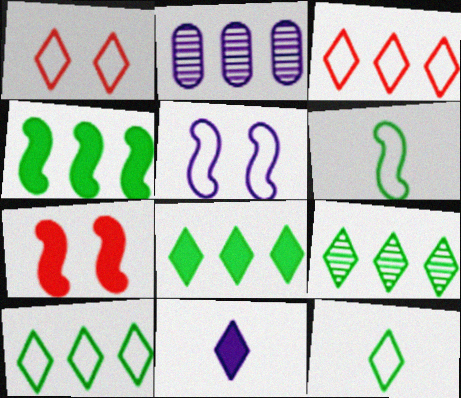[[1, 9, 11], 
[2, 3, 4], 
[2, 5, 11], 
[2, 7, 12], 
[8, 9, 10]]